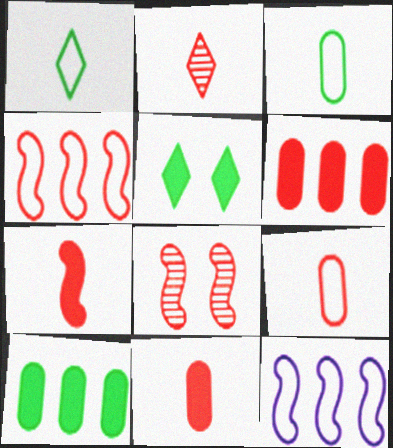[[2, 7, 9], 
[4, 7, 8]]